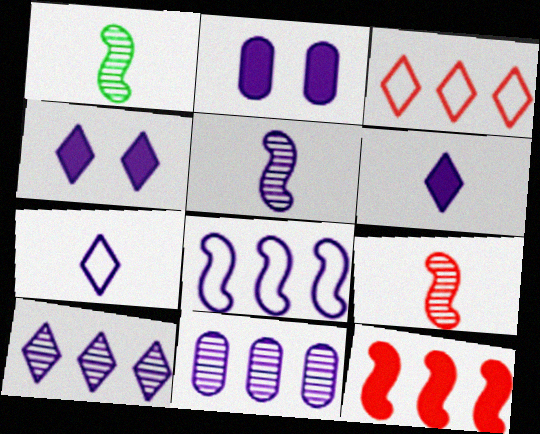[[1, 2, 3], 
[1, 5, 9], 
[4, 7, 10]]